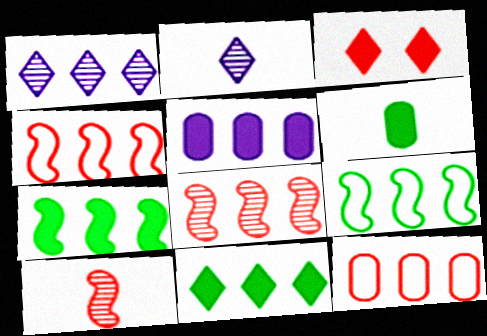[[1, 7, 12], 
[3, 10, 12]]